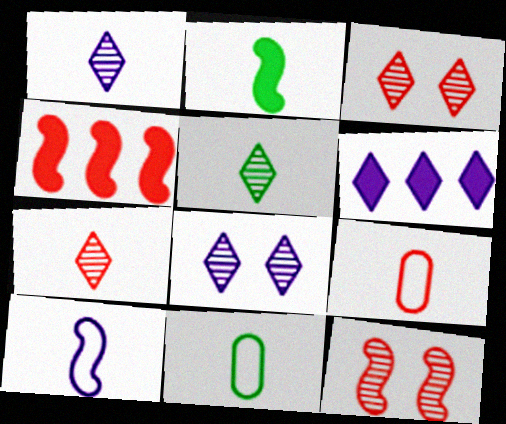[[1, 2, 9], 
[1, 5, 7], 
[2, 5, 11], 
[3, 4, 9], 
[4, 8, 11], 
[6, 11, 12]]